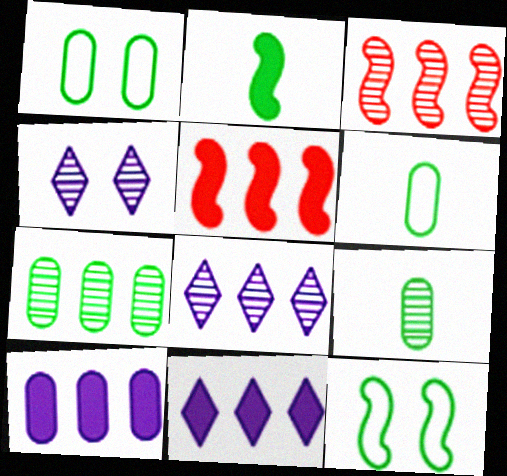[[3, 4, 9], 
[3, 7, 8], 
[4, 5, 6]]